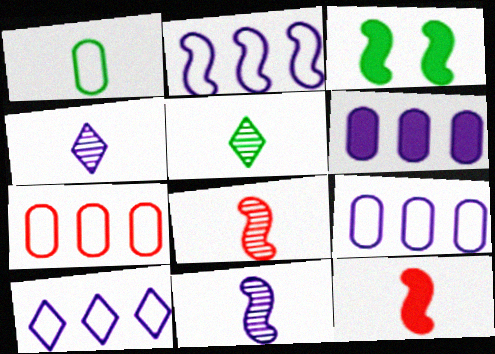[[1, 4, 12], 
[2, 3, 8], 
[2, 9, 10], 
[3, 4, 7]]